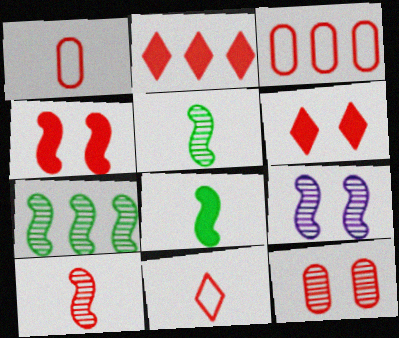[[3, 6, 10], 
[7, 9, 10]]